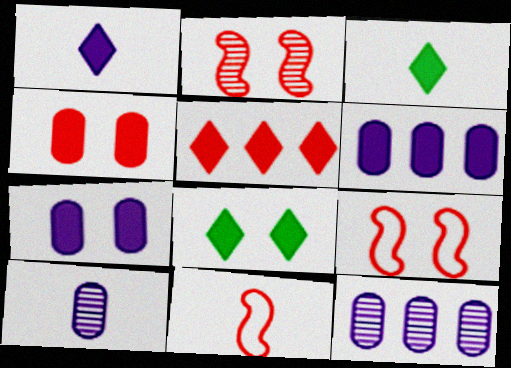[[1, 5, 8], 
[3, 9, 12], 
[3, 10, 11], 
[8, 11, 12]]